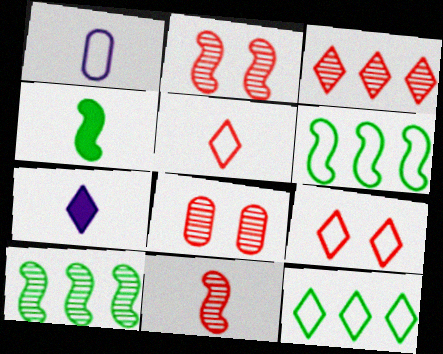[[1, 6, 9], 
[3, 8, 11], 
[6, 7, 8]]